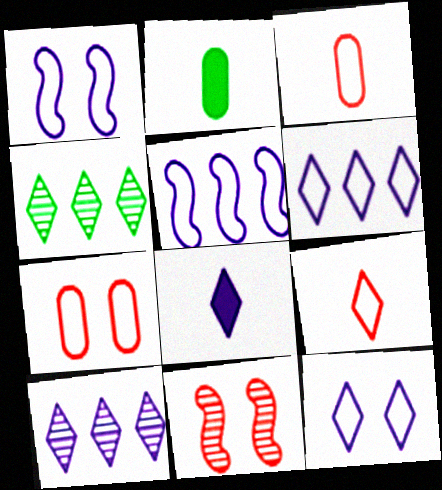[[2, 6, 11], 
[8, 10, 12]]